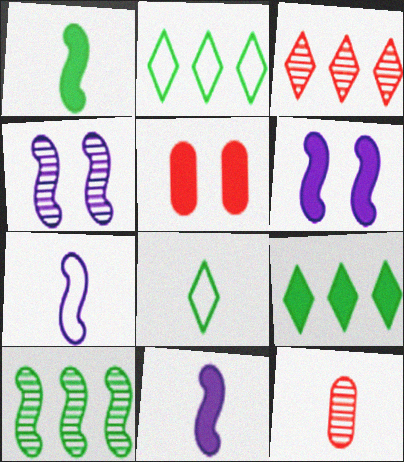[[2, 6, 12], 
[5, 9, 11], 
[8, 11, 12]]